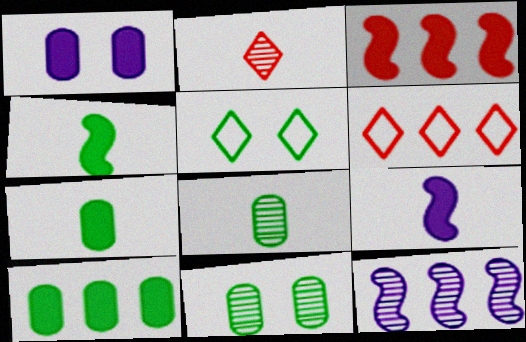[[2, 11, 12], 
[6, 9, 11], 
[6, 10, 12]]